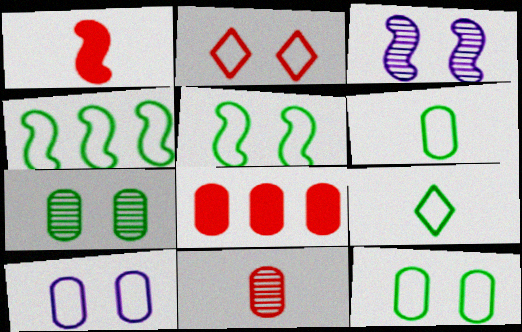[[1, 3, 4], 
[2, 5, 10], 
[3, 8, 9], 
[4, 9, 12]]